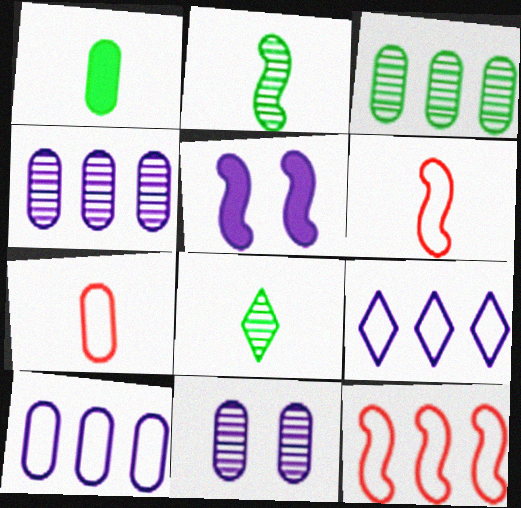[[2, 5, 12]]